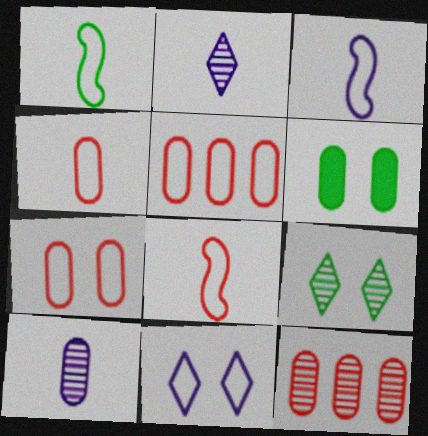[[1, 3, 8], 
[1, 5, 11], 
[4, 5, 7], 
[5, 6, 10]]